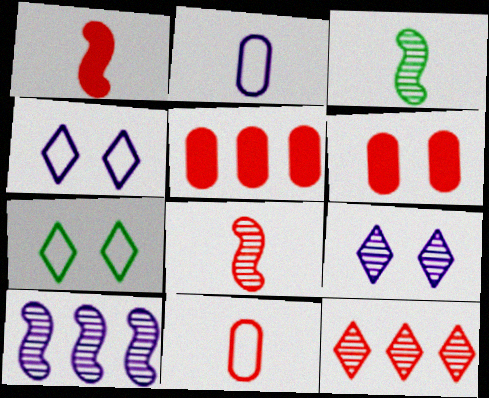[[3, 4, 5]]